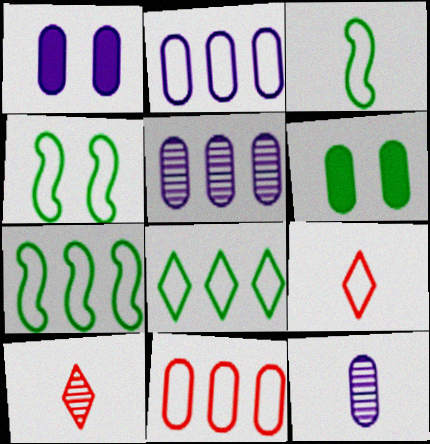[[1, 2, 12], 
[1, 7, 10], 
[2, 4, 9], 
[3, 4, 7], 
[6, 11, 12]]